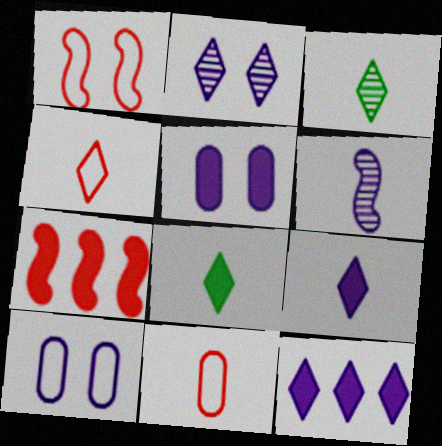[[3, 4, 9], 
[3, 7, 10], 
[5, 7, 8], 
[6, 8, 11], 
[6, 10, 12]]